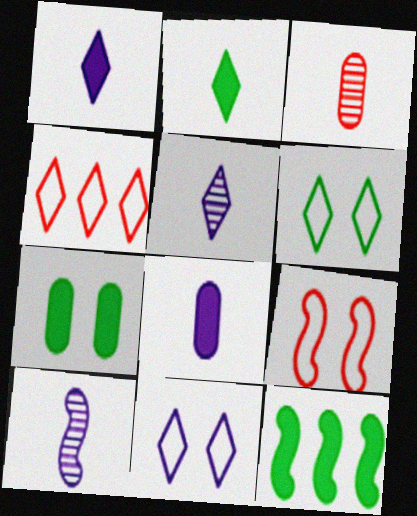[[2, 7, 12], 
[3, 11, 12], 
[4, 7, 10], 
[9, 10, 12]]